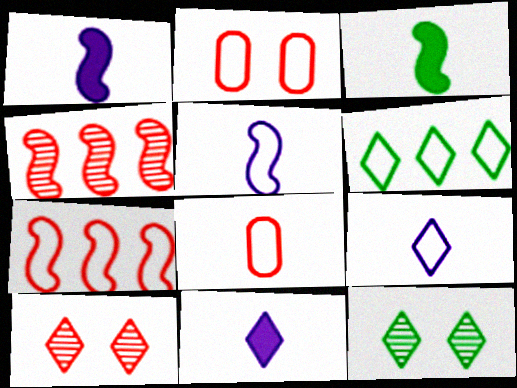[[2, 5, 6], 
[6, 10, 11]]